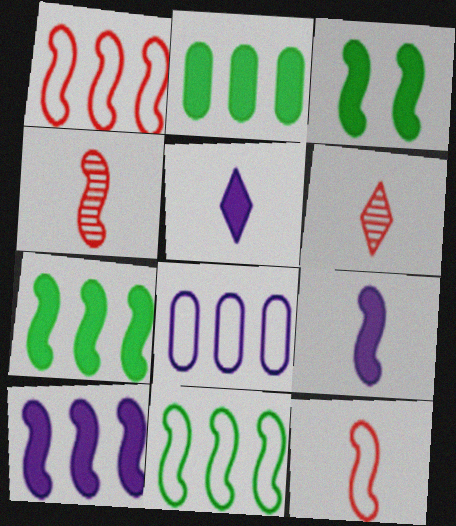[[3, 6, 8]]